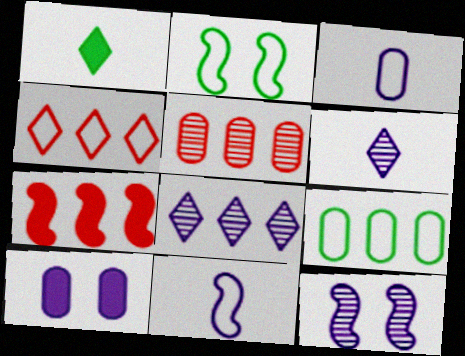[[1, 7, 10], 
[2, 3, 4], 
[4, 5, 7], 
[7, 8, 9], 
[8, 10, 11]]